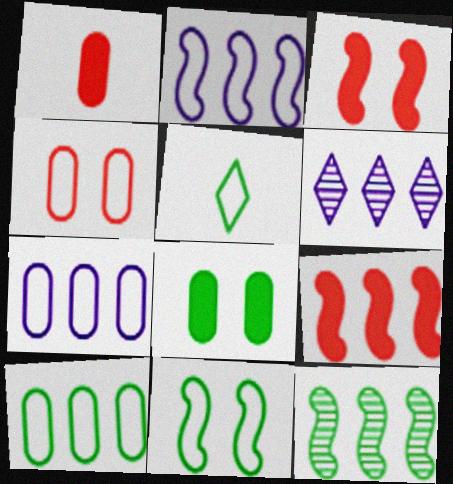[[1, 6, 11], 
[2, 4, 5], 
[2, 9, 12], 
[5, 8, 12], 
[5, 10, 11], 
[6, 9, 10]]